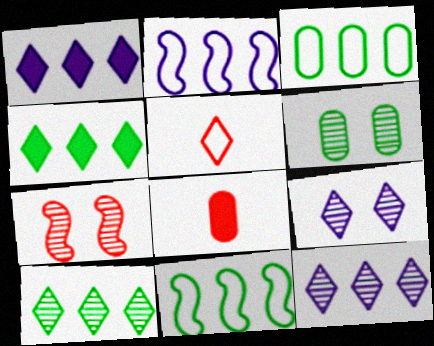[[4, 5, 9], 
[6, 7, 9], 
[8, 9, 11]]